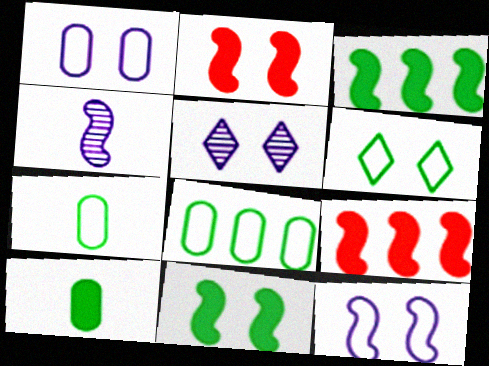[[5, 7, 9]]